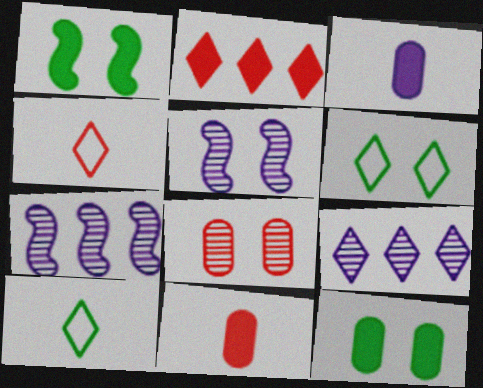[[1, 2, 3], 
[4, 7, 12], 
[6, 7, 11]]